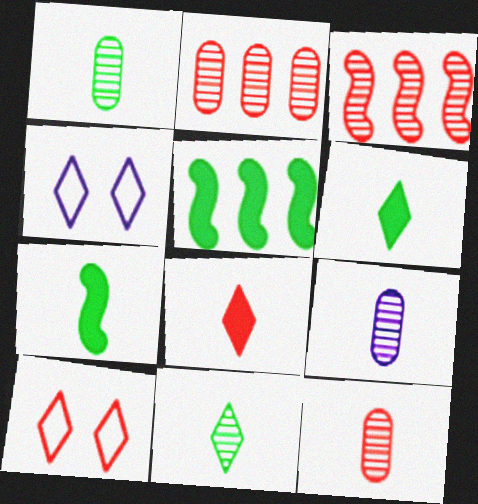[[1, 9, 12], 
[2, 4, 7], 
[4, 5, 12], 
[5, 9, 10]]